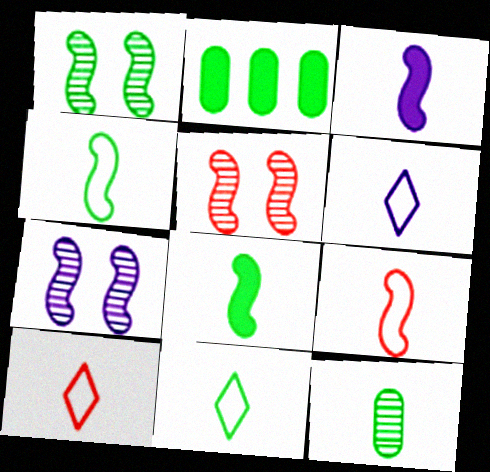[[1, 2, 11], 
[1, 5, 7], 
[2, 5, 6], 
[2, 7, 10], 
[3, 10, 12], 
[6, 10, 11], 
[8, 11, 12]]